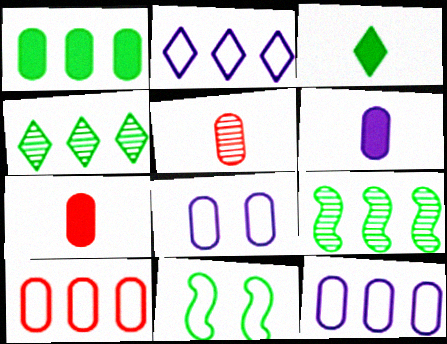[[1, 5, 8]]